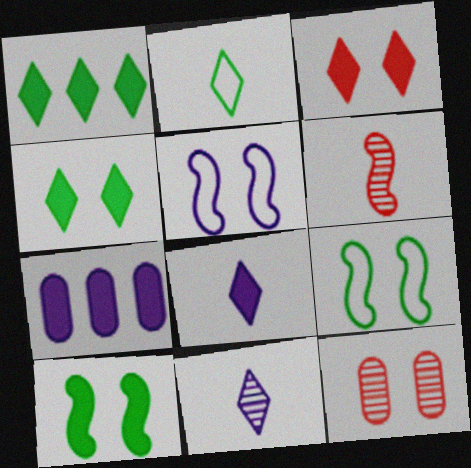[[1, 3, 8], 
[4, 5, 12], 
[5, 7, 11]]